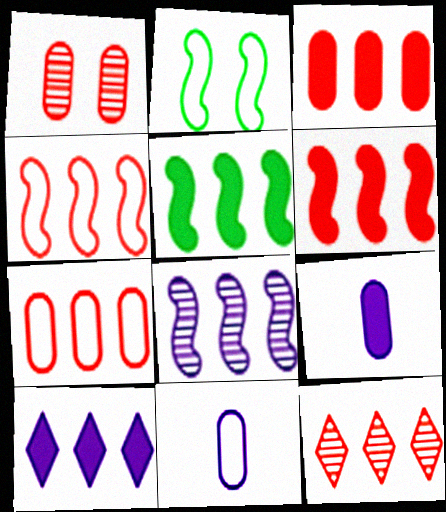[[2, 9, 12], 
[3, 4, 12], 
[3, 5, 10], 
[4, 5, 8], 
[6, 7, 12]]